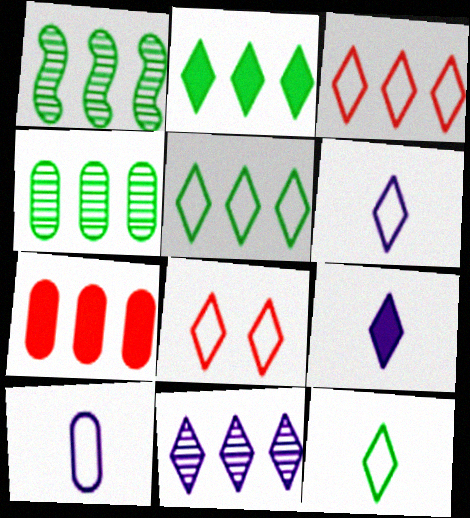[[2, 3, 11], 
[5, 6, 8]]